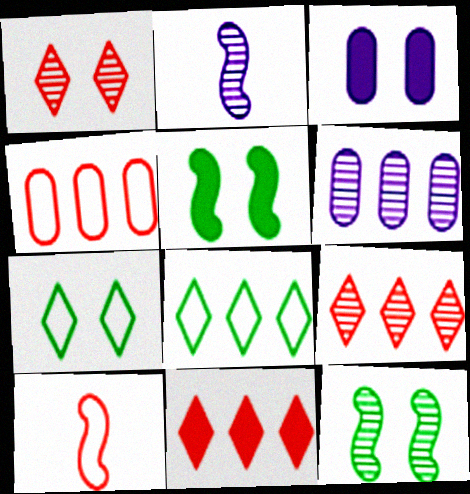[]